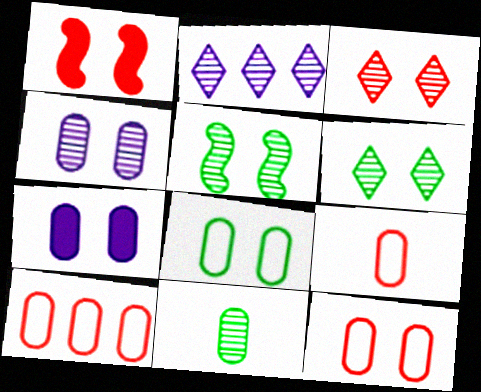[[1, 3, 12], 
[3, 4, 5], 
[7, 10, 11], 
[9, 10, 12]]